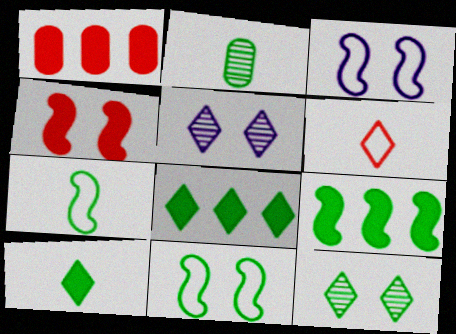[[1, 5, 7], 
[2, 7, 10], 
[2, 8, 11], 
[5, 6, 8]]